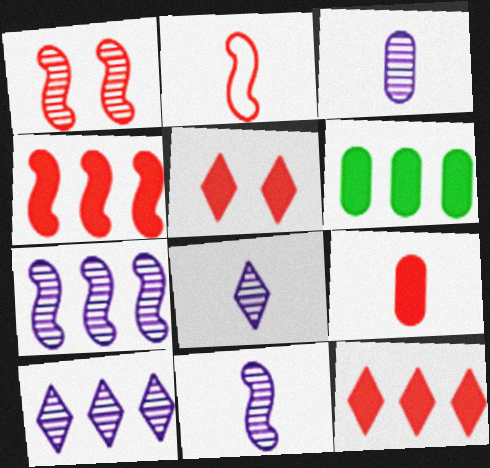[[1, 2, 4], 
[3, 8, 11], 
[4, 5, 9]]